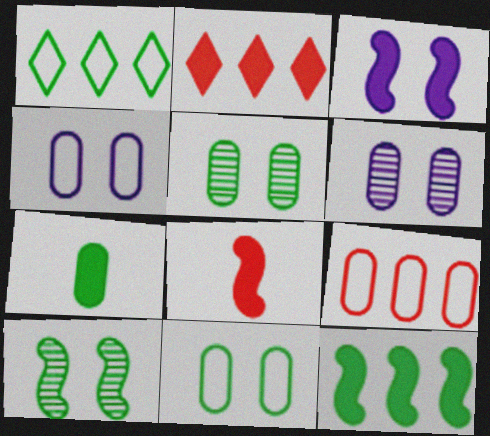[[1, 6, 8], 
[1, 7, 10], 
[2, 3, 7], 
[3, 8, 12], 
[6, 7, 9]]